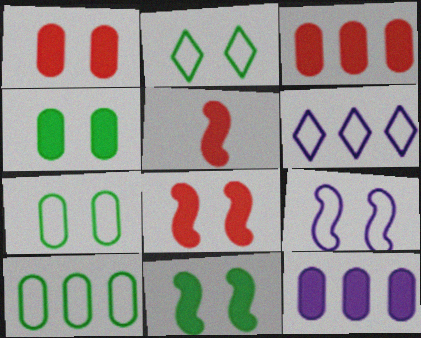[]